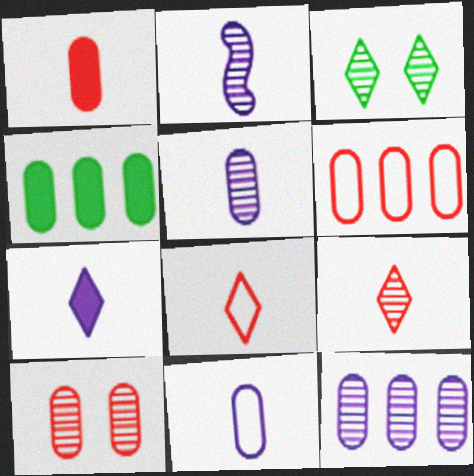[[1, 6, 10], 
[2, 7, 11], 
[4, 6, 12], 
[4, 10, 11]]